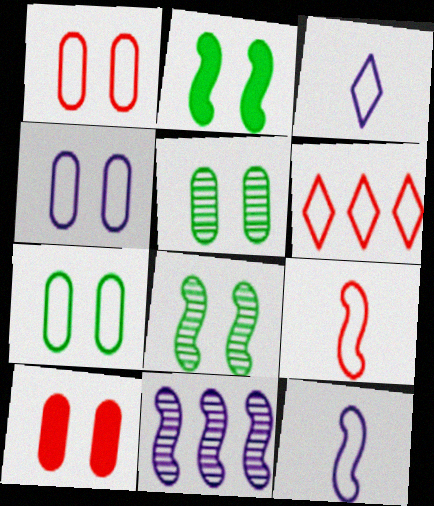[[1, 4, 7], 
[1, 6, 9], 
[2, 9, 11], 
[4, 5, 10], 
[6, 7, 12]]